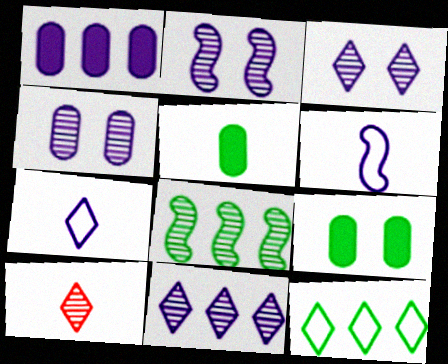[[1, 2, 7], 
[1, 3, 6], 
[2, 3, 4], 
[4, 8, 10], 
[5, 6, 10]]